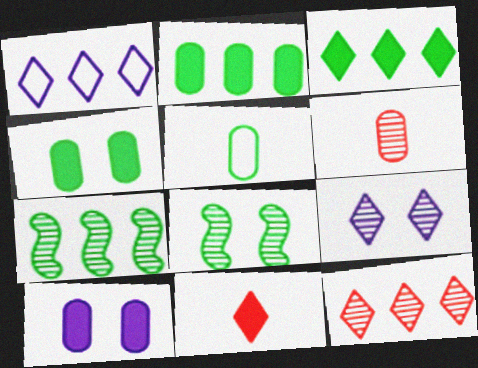[[1, 3, 12], 
[3, 5, 8], 
[6, 7, 9]]